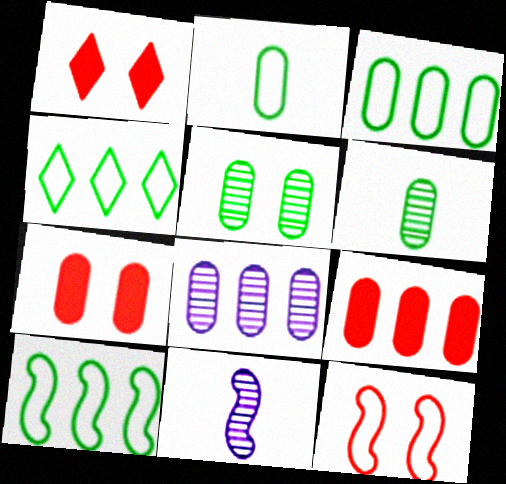[[1, 3, 11], 
[2, 7, 8], 
[3, 4, 10], 
[3, 8, 9], 
[4, 7, 11]]